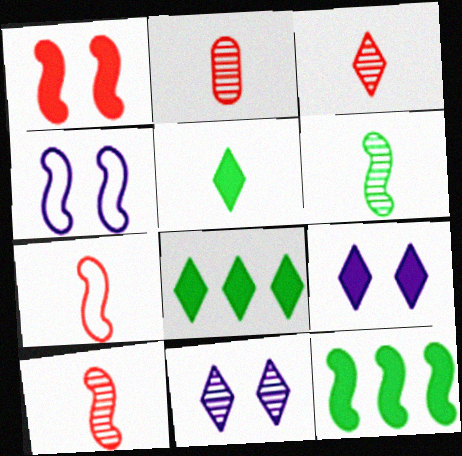[[2, 3, 10], 
[2, 4, 8], 
[4, 10, 12]]